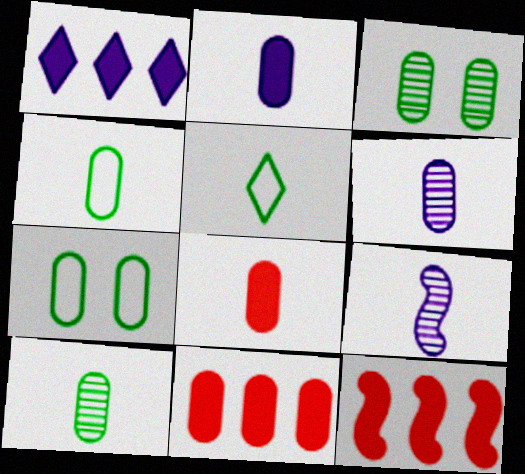[[4, 6, 8], 
[5, 8, 9], 
[6, 7, 11]]